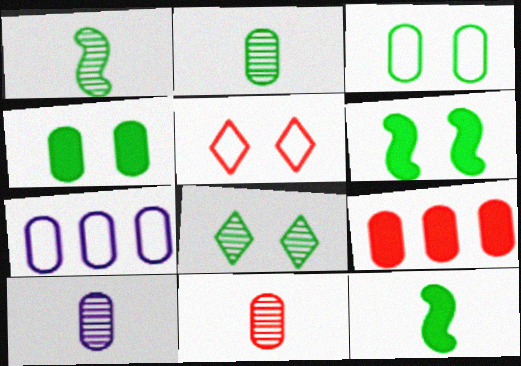[[2, 10, 11], 
[3, 6, 8], 
[3, 9, 10], 
[4, 7, 11]]